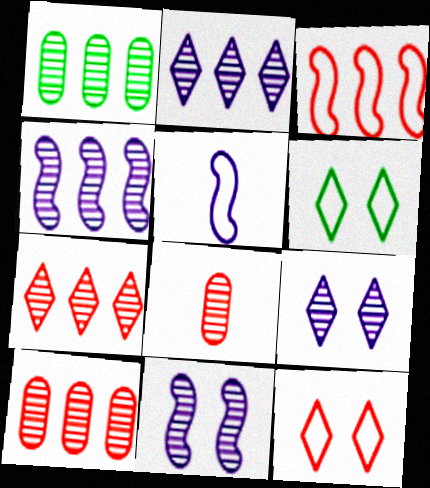[[1, 4, 7]]